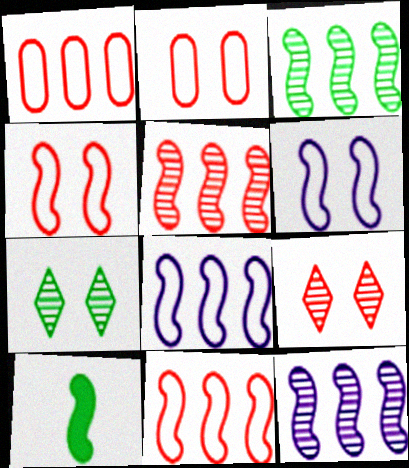[[3, 5, 12], 
[4, 10, 12], 
[5, 6, 10]]